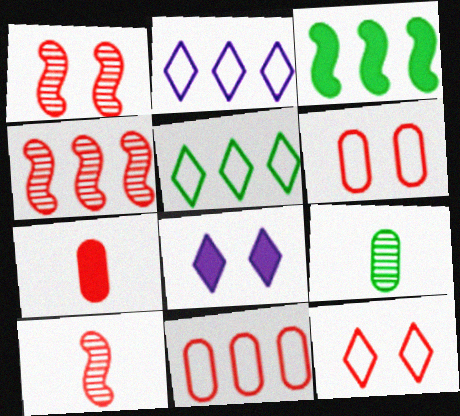[[1, 4, 10], 
[3, 7, 8], 
[4, 7, 12]]